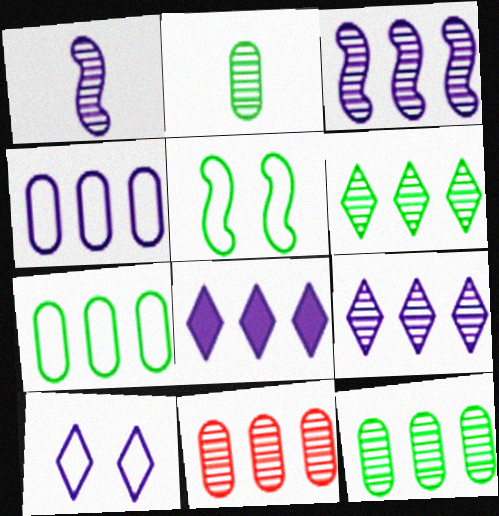[[3, 4, 8], 
[3, 6, 11]]